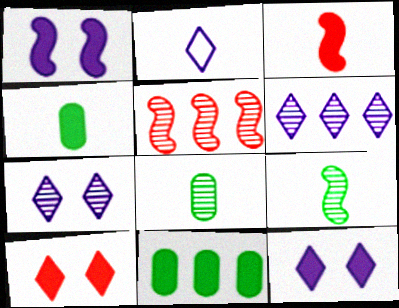[[2, 3, 8], 
[2, 6, 12], 
[3, 11, 12], 
[5, 7, 8]]